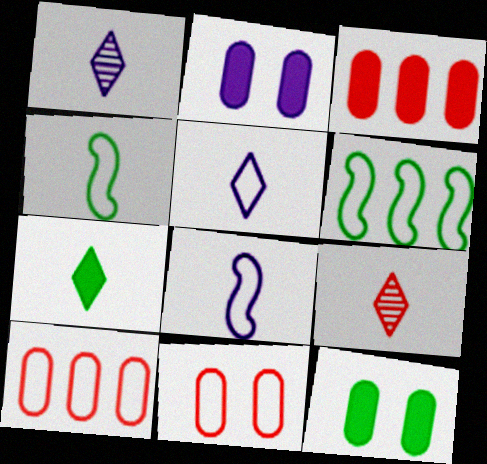[[2, 6, 9], 
[5, 6, 11], 
[5, 7, 9]]